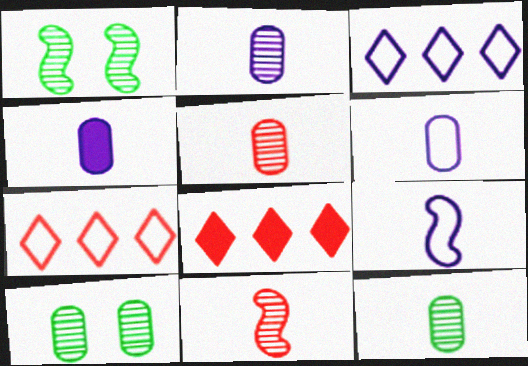[[1, 4, 7], 
[1, 6, 8], 
[2, 4, 6], 
[2, 5, 12], 
[8, 9, 10]]